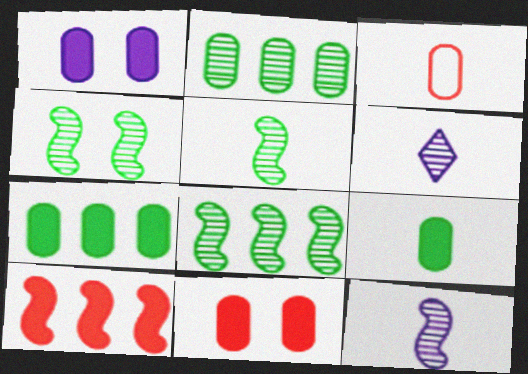[[1, 2, 3], 
[4, 5, 8]]